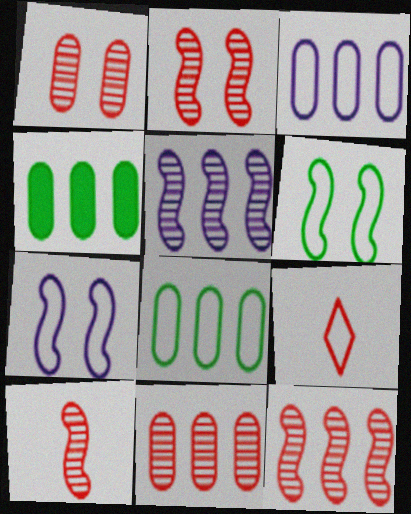[[2, 10, 12], 
[3, 4, 11], 
[3, 6, 9], 
[7, 8, 9]]